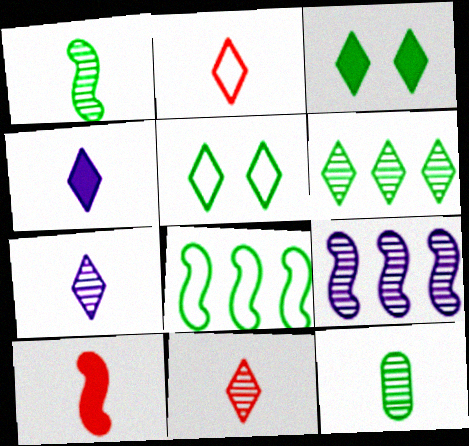[[3, 8, 12]]